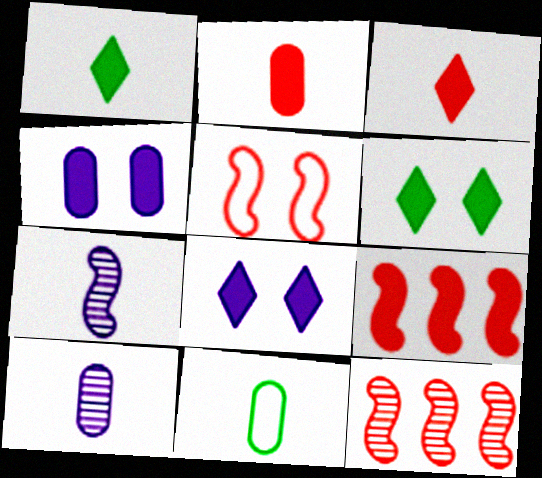[[1, 4, 9], 
[2, 10, 11], 
[3, 7, 11], 
[8, 11, 12]]